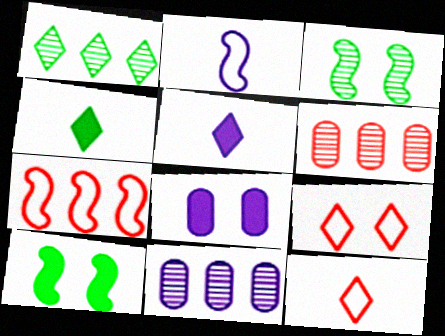[[1, 5, 9], 
[3, 8, 9], 
[10, 11, 12]]